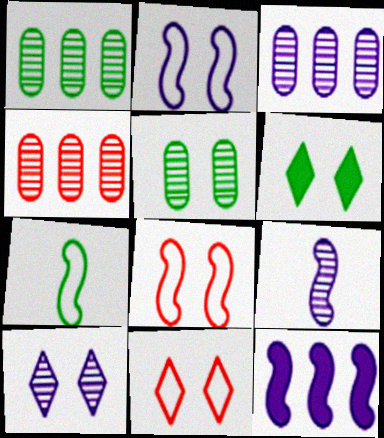[[1, 3, 4], 
[1, 6, 7], 
[2, 9, 12], 
[3, 9, 10], 
[6, 10, 11]]